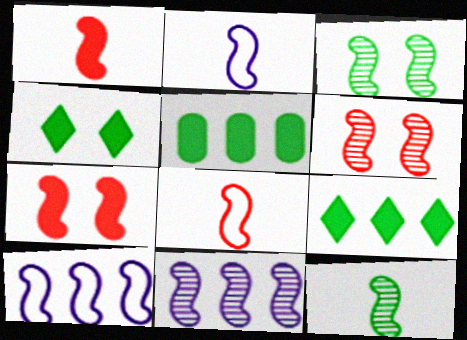[[1, 2, 12], 
[1, 3, 10], 
[6, 11, 12], 
[7, 10, 12]]